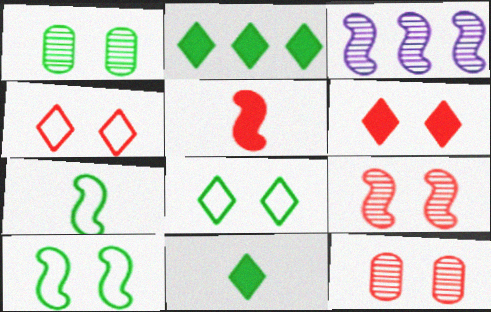[[1, 2, 7], 
[3, 5, 10]]